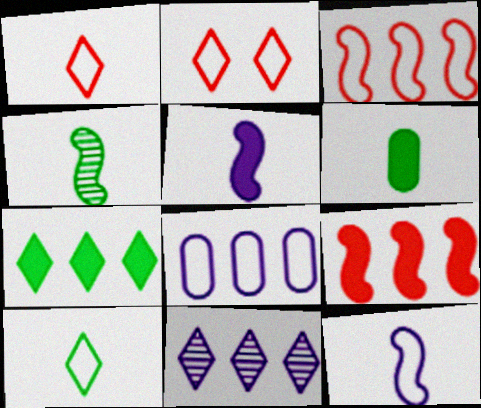[[4, 6, 10]]